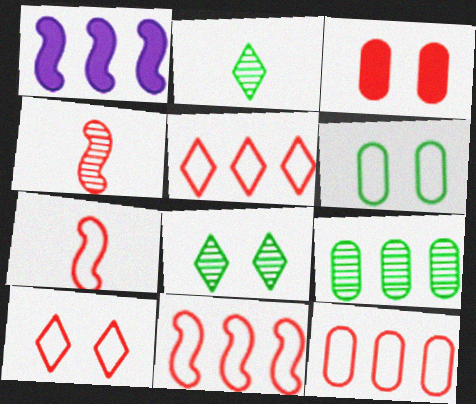[[1, 5, 9], 
[3, 4, 5], 
[5, 11, 12], 
[7, 10, 12]]